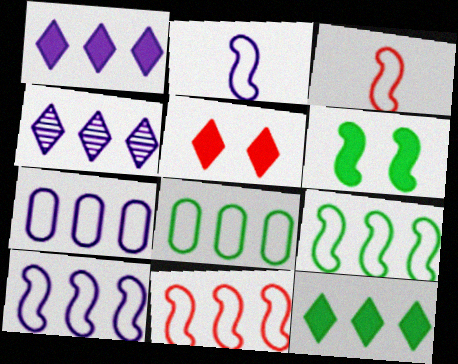[[9, 10, 11]]